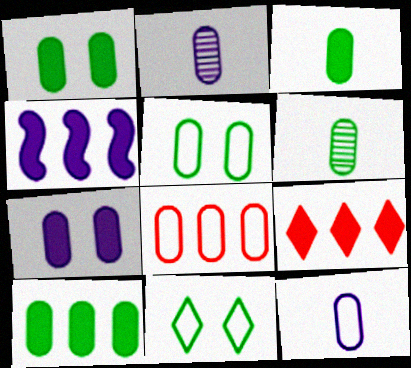[[1, 2, 8], 
[1, 3, 10], 
[4, 9, 10], 
[5, 6, 10], 
[5, 8, 12], 
[6, 7, 8]]